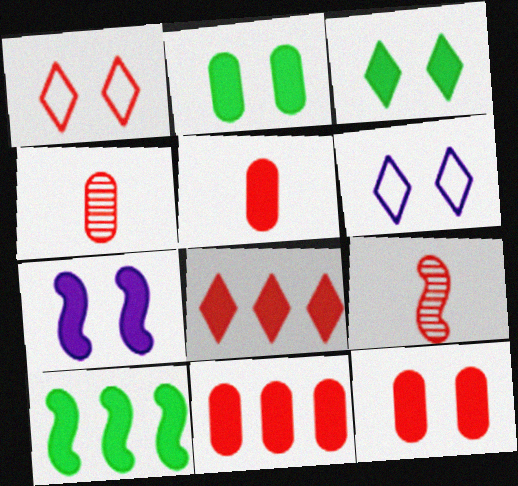[[1, 9, 11], 
[3, 7, 12], 
[4, 6, 10], 
[5, 11, 12]]